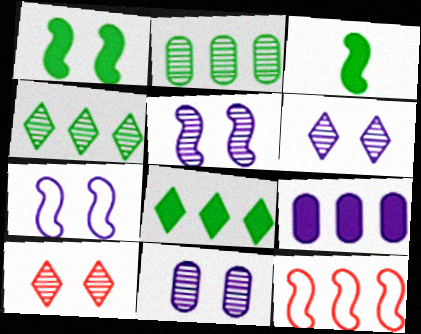[[3, 5, 12], 
[4, 9, 12], 
[5, 6, 11]]